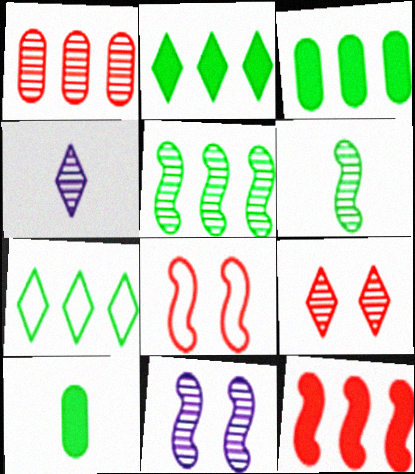[[3, 4, 8], 
[3, 5, 7]]